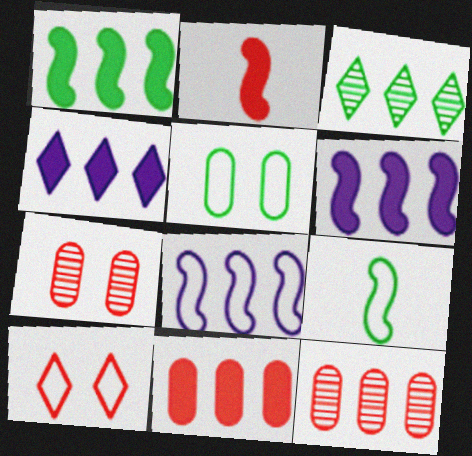[[1, 4, 11], 
[2, 10, 12], 
[3, 8, 11], 
[4, 7, 9]]